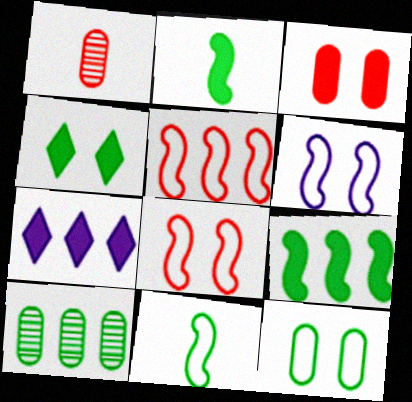[[2, 3, 7], 
[4, 10, 11], 
[5, 6, 11], 
[5, 7, 10]]